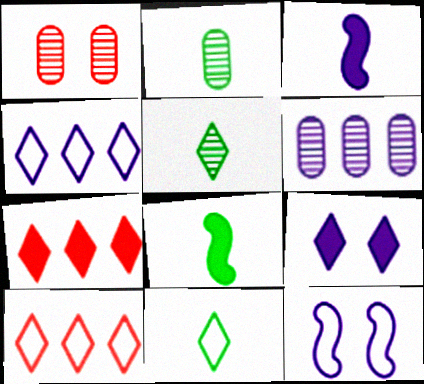[[1, 2, 6], 
[1, 4, 8], 
[2, 7, 12], 
[2, 8, 11], 
[5, 9, 10]]